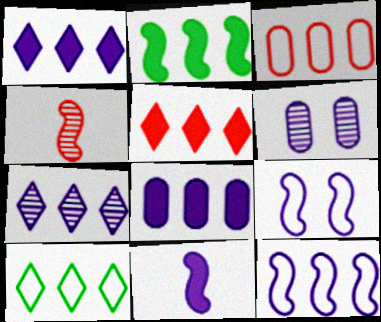[[2, 3, 7], 
[2, 4, 9], 
[2, 5, 8], 
[3, 10, 12], 
[5, 7, 10], 
[7, 8, 12]]